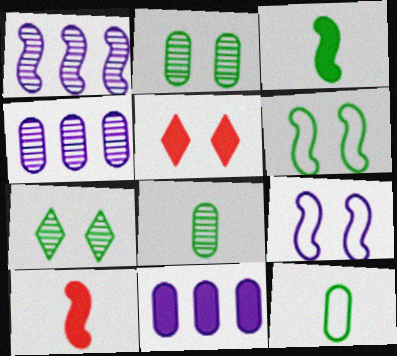[[1, 5, 12], 
[1, 6, 10], 
[2, 5, 9], 
[3, 5, 11]]